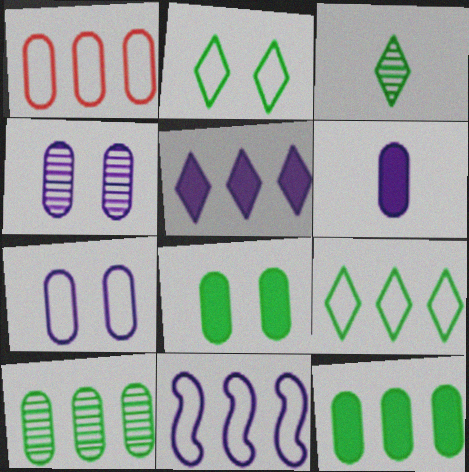[[1, 9, 11]]